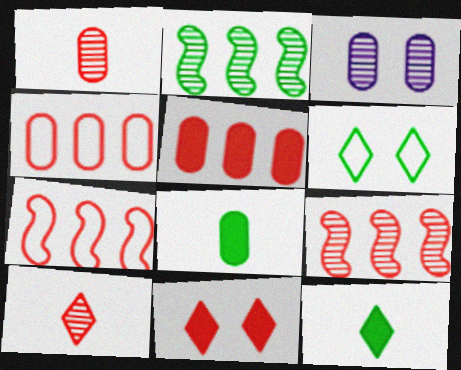[[1, 7, 11], 
[2, 3, 10], 
[2, 6, 8], 
[3, 4, 8], 
[3, 7, 12]]